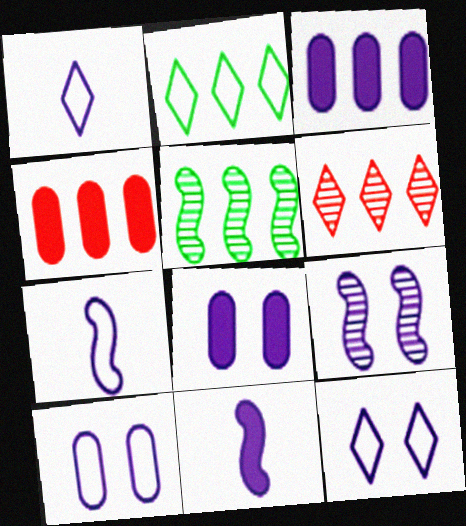[[1, 3, 9], 
[8, 9, 12]]